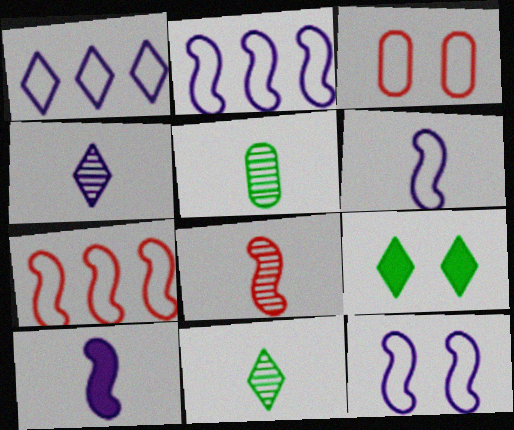[[2, 6, 12], 
[4, 5, 8]]